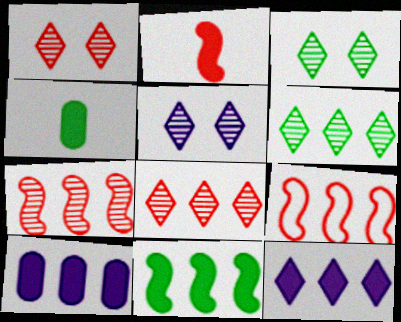[[1, 3, 5], 
[4, 5, 9], 
[6, 9, 10]]